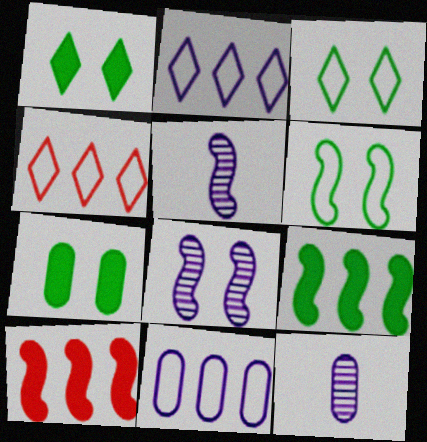[[3, 10, 12], 
[4, 5, 7], 
[5, 6, 10]]